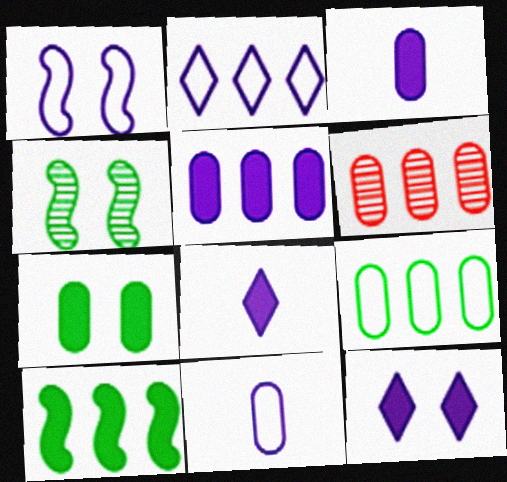[[1, 2, 11], 
[2, 6, 10], 
[5, 6, 9], 
[6, 7, 11]]